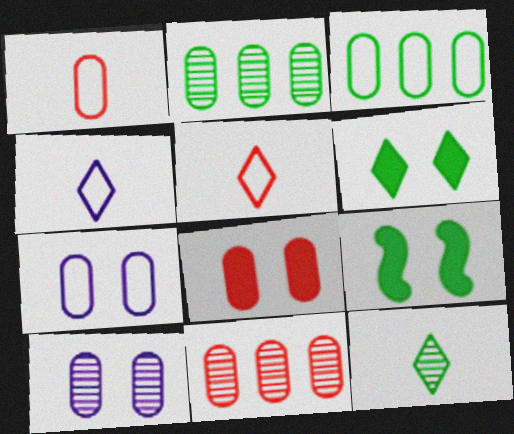[[1, 3, 7], 
[1, 8, 11], 
[3, 9, 12], 
[4, 9, 11]]